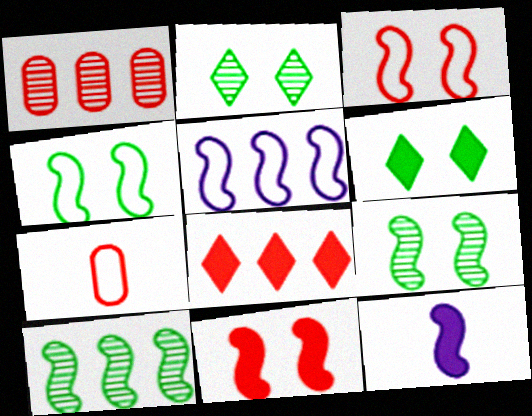[[3, 10, 12]]